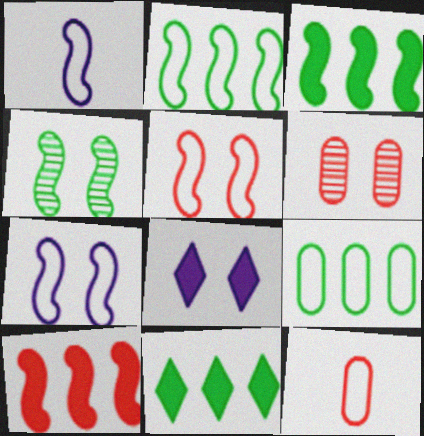[[1, 2, 5], 
[1, 4, 10], 
[1, 6, 11]]